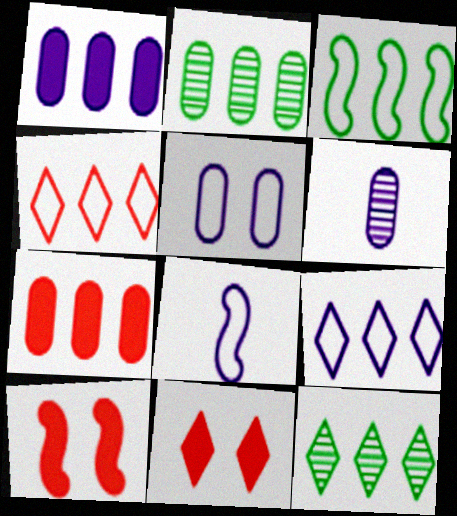[[1, 5, 6], 
[2, 8, 11], 
[3, 6, 11], 
[5, 8, 9]]